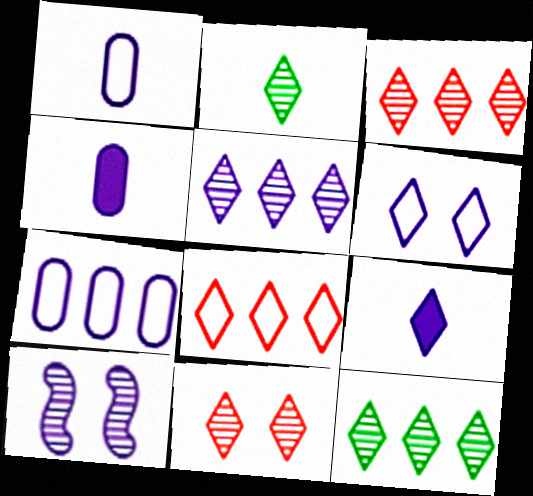[[2, 5, 11], 
[3, 5, 12], 
[5, 6, 9], 
[7, 9, 10]]